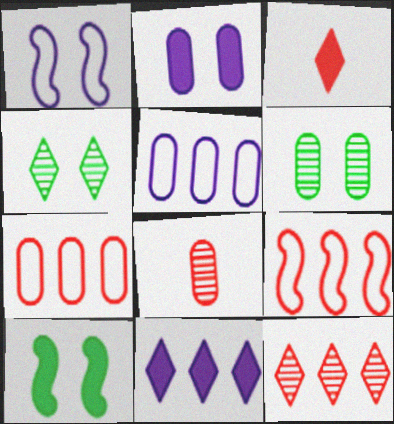[]